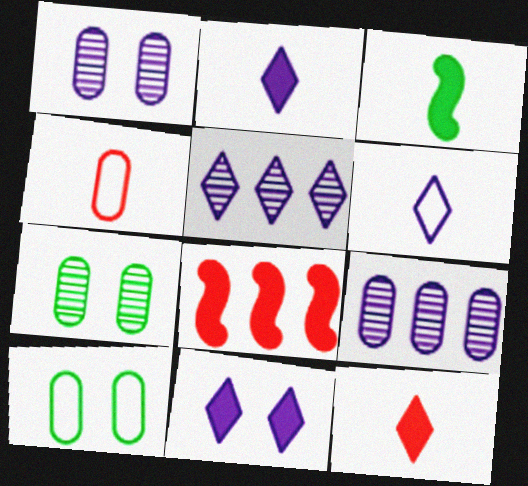[[5, 6, 11], 
[6, 7, 8]]